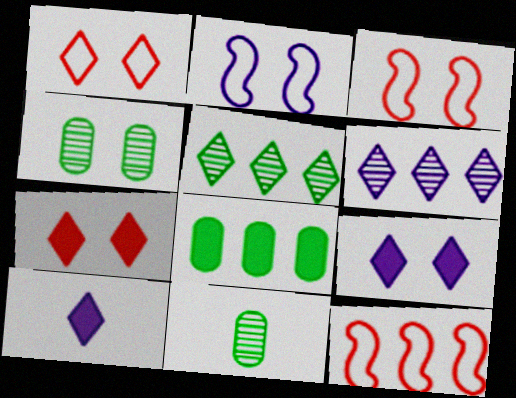[[1, 5, 10], 
[2, 4, 7], 
[3, 4, 9], 
[4, 10, 12], 
[6, 8, 12], 
[9, 11, 12]]